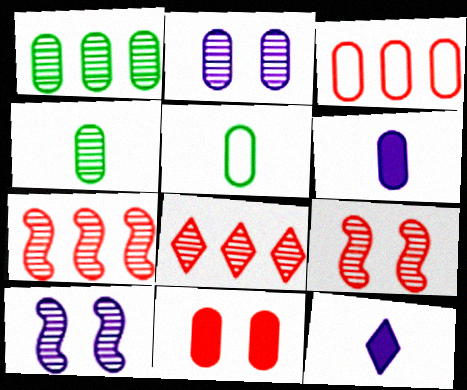[[4, 8, 10]]